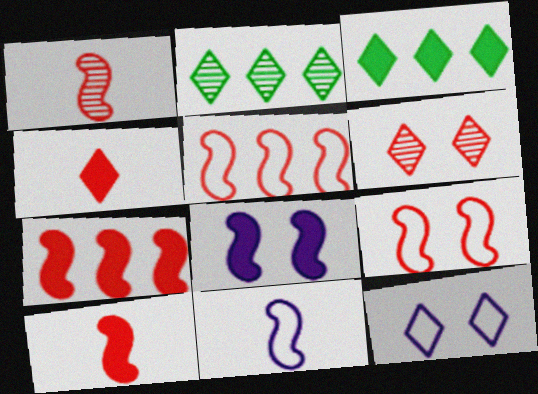[[1, 7, 9], 
[2, 4, 12]]